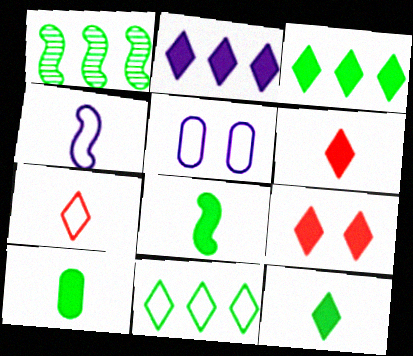[[1, 5, 6], 
[2, 9, 12], 
[8, 10, 12]]